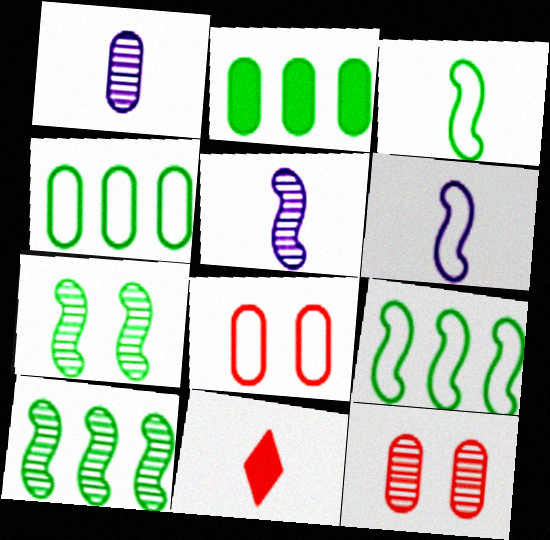[[1, 2, 8], 
[1, 3, 11]]